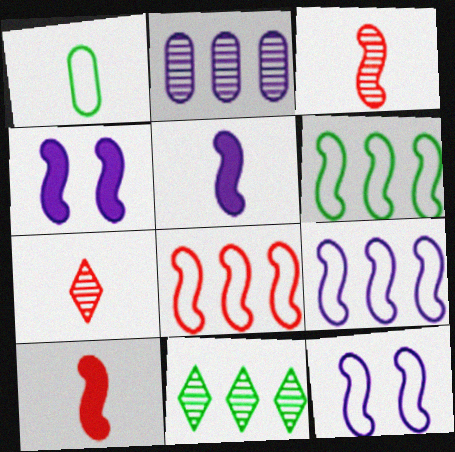[[1, 5, 7], 
[3, 4, 6], 
[6, 8, 9]]